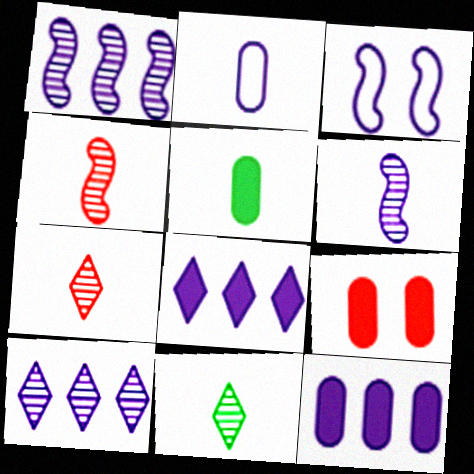[[5, 9, 12]]